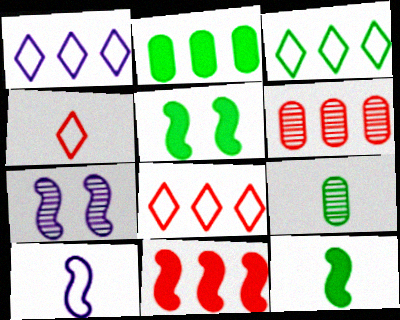[[1, 3, 8], 
[2, 4, 7], 
[3, 5, 9], 
[6, 8, 11]]